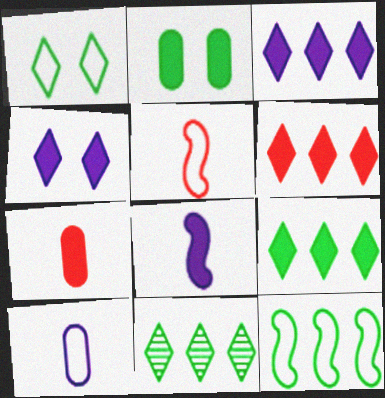[[2, 6, 8], 
[3, 6, 9]]